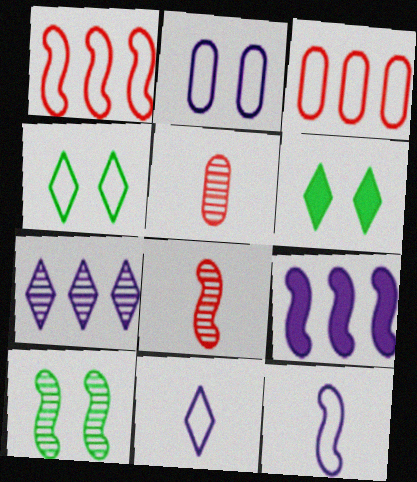[[3, 4, 12], 
[4, 5, 9], 
[5, 7, 10]]